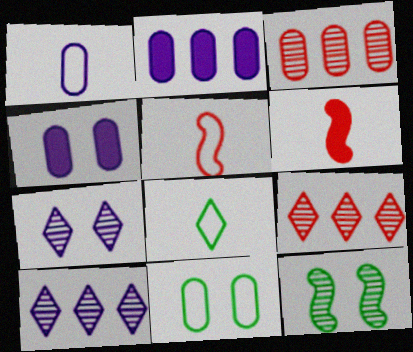[[1, 5, 8], 
[6, 10, 11]]